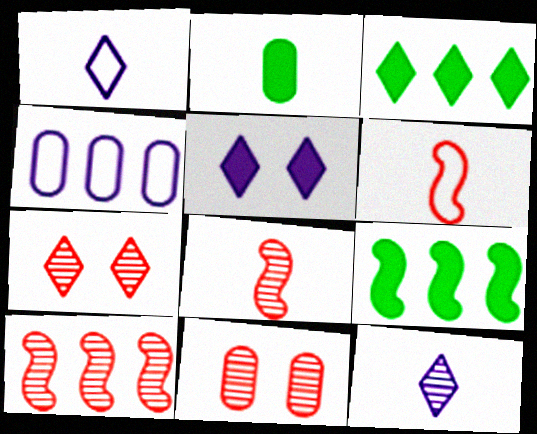[[1, 2, 8], 
[1, 3, 7], 
[1, 9, 11], 
[2, 4, 11], 
[2, 6, 12], 
[3, 4, 10]]